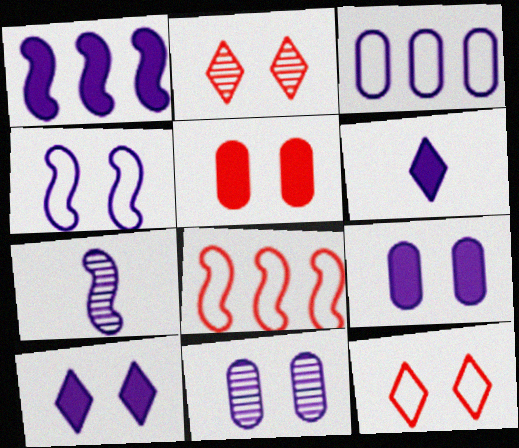[[1, 4, 7], 
[1, 6, 9], 
[3, 7, 10], 
[4, 10, 11]]